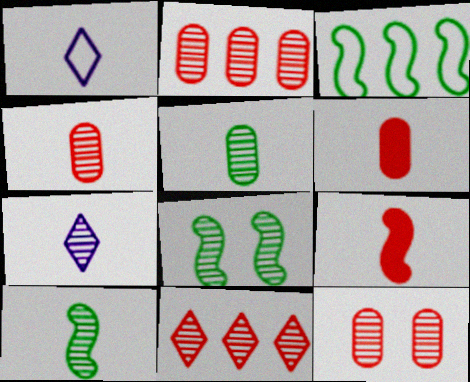[[1, 5, 9], 
[1, 6, 10], 
[2, 4, 12], 
[2, 7, 8], 
[4, 7, 10]]